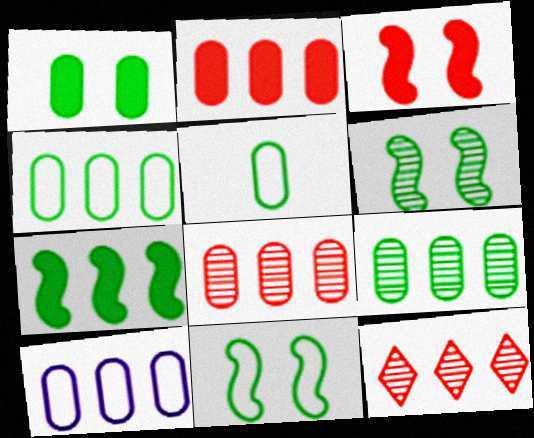[[1, 5, 9], 
[2, 9, 10], 
[7, 10, 12]]